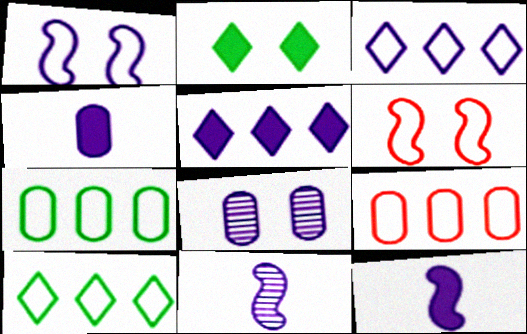[[2, 6, 8], 
[2, 9, 11], 
[3, 8, 12]]